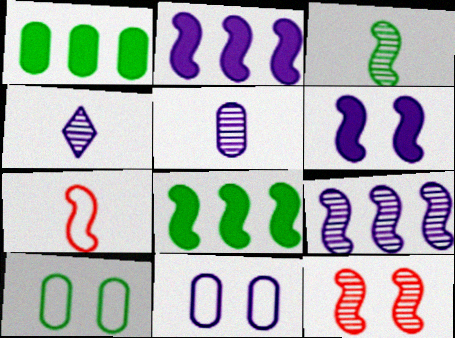[[2, 4, 11], 
[3, 9, 12]]